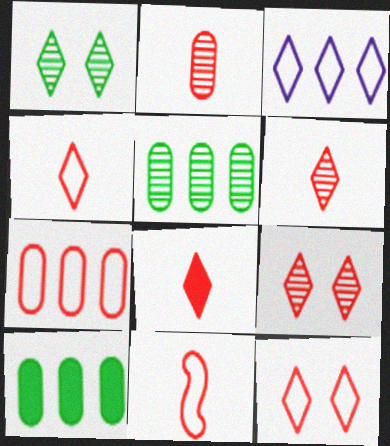[[1, 3, 8], 
[2, 8, 11], 
[4, 6, 8], 
[7, 11, 12]]